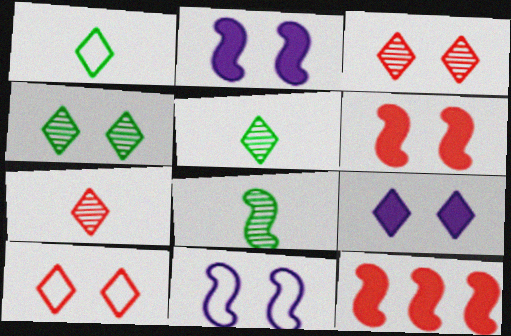[[4, 9, 10], 
[8, 11, 12]]